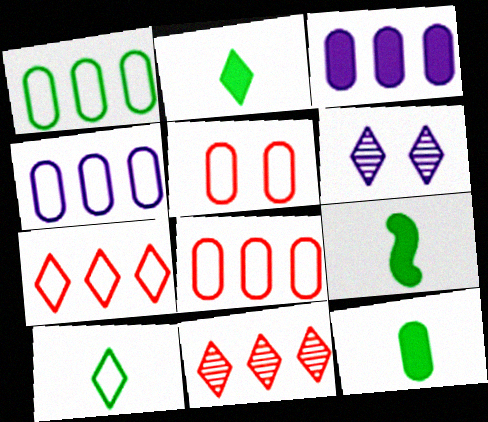[[1, 4, 8], 
[2, 6, 7], 
[2, 9, 12], 
[6, 8, 9]]